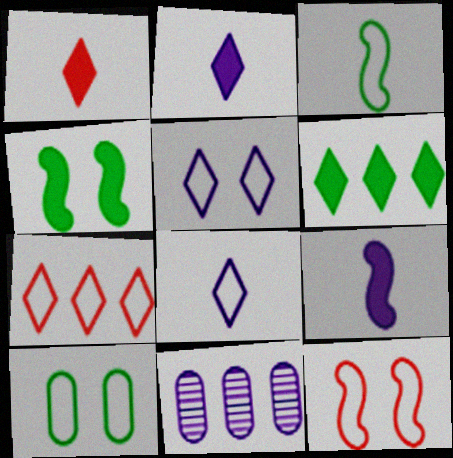[[5, 9, 11], 
[5, 10, 12]]